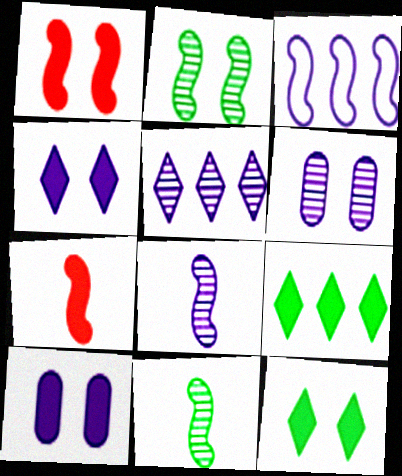[[1, 3, 11], 
[1, 10, 12], 
[2, 3, 7], 
[5, 6, 8], 
[7, 9, 10]]